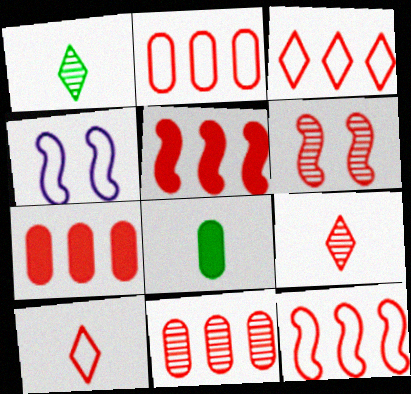[[1, 4, 7], 
[2, 3, 12], 
[2, 7, 11], 
[3, 5, 11], 
[6, 7, 10], 
[6, 9, 11]]